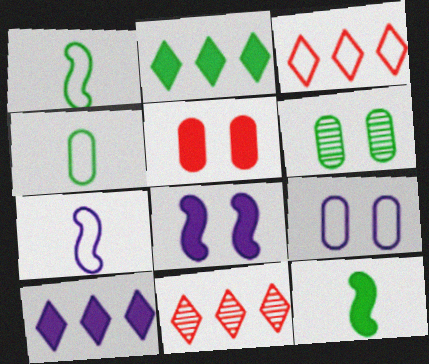[[1, 2, 6], 
[1, 3, 9], 
[4, 8, 11], 
[5, 6, 9], 
[5, 10, 12], 
[9, 11, 12]]